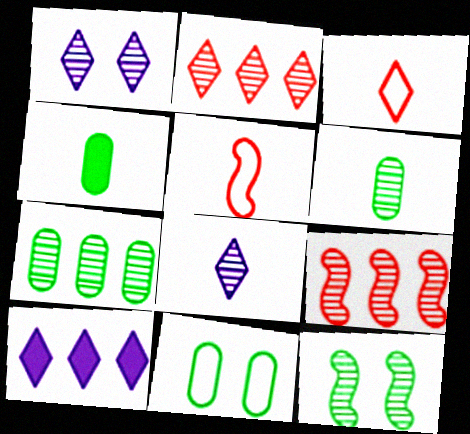[[1, 6, 9], 
[4, 5, 8], 
[4, 7, 11]]